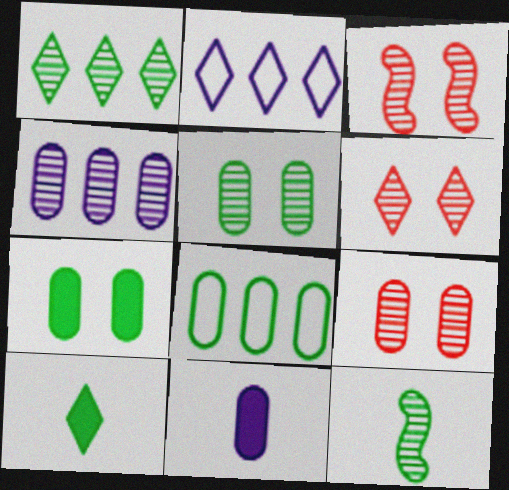[[1, 5, 12], 
[2, 6, 10], 
[3, 6, 9], 
[4, 6, 12], 
[8, 9, 11]]